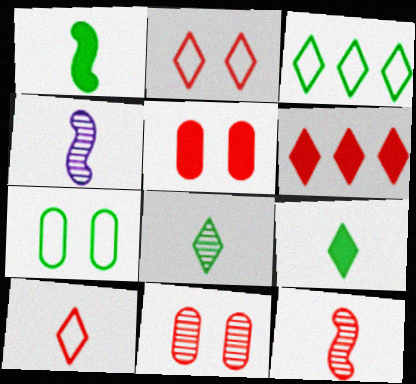[[3, 4, 5], 
[4, 6, 7]]